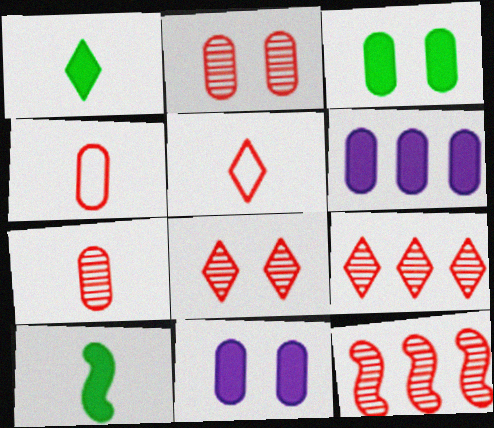[[7, 8, 12]]